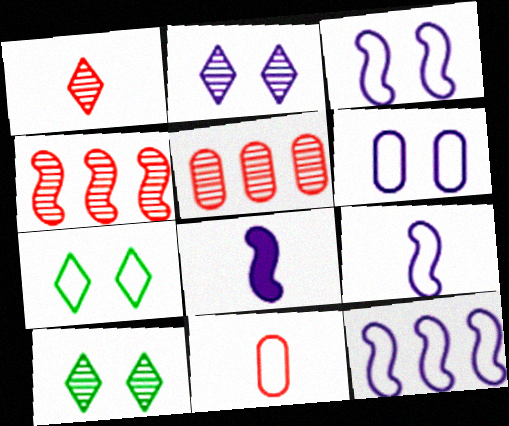[[3, 9, 12], 
[5, 7, 8], 
[7, 11, 12]]